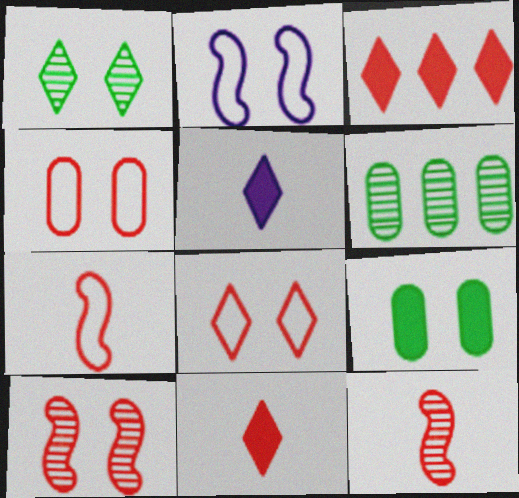[[2, 6, 11], 
[3, 4, 12]]